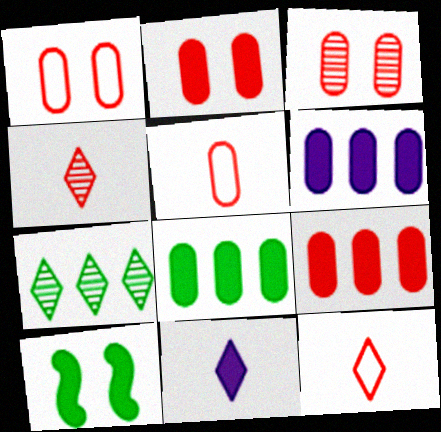[[1, 2, 3], 
[3, 5, 9], 
[6, 8, 9], 
[9, 10, 11]]